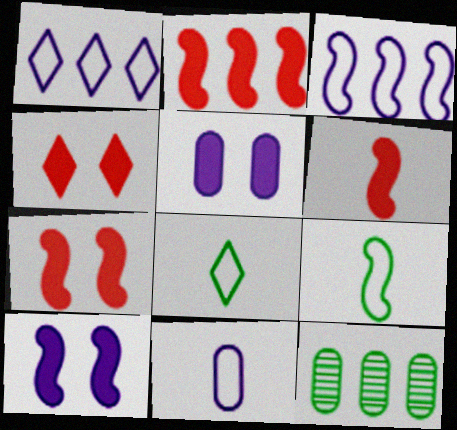[[1, 2, 12], 
[2, 6, 7]]